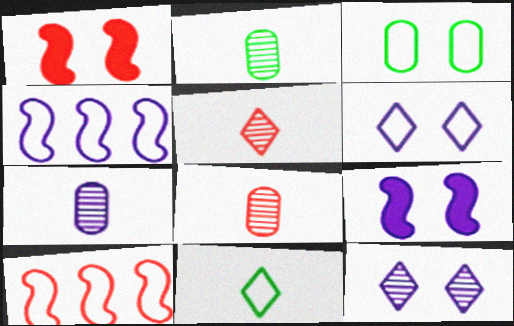[[1, 3, 12], 
[2, 7, 8]]